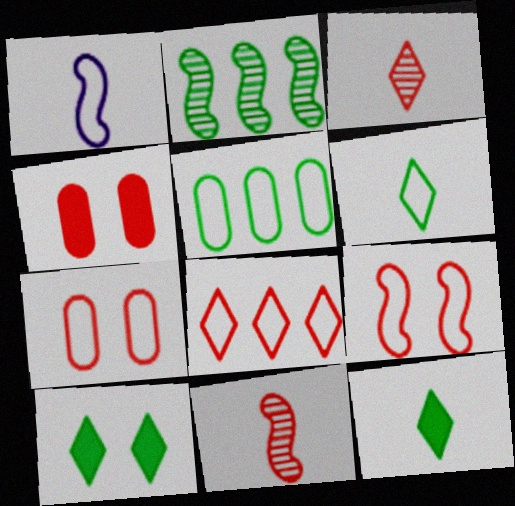[[4, 8, 11]]